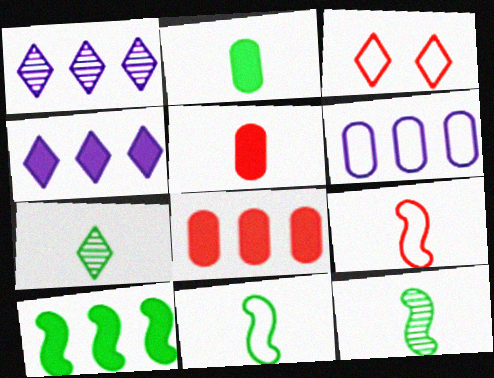[[2, 7, 11], 
[3, 4, 7], 
[3, 6, 11], 
[4, 8, 10]]